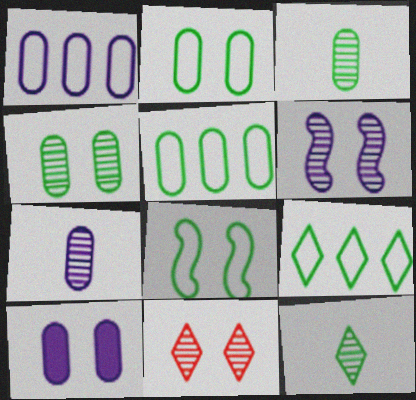[[1, 7, 10], 
[4, 6, 11], 
[8, 10, 11]]